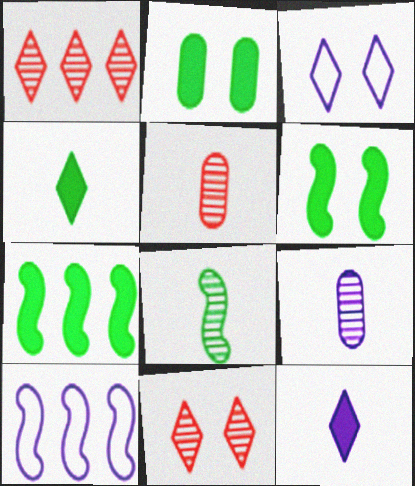[[1, 3, 4], 
[2, 4, 7], 
[3, 5, 7]]